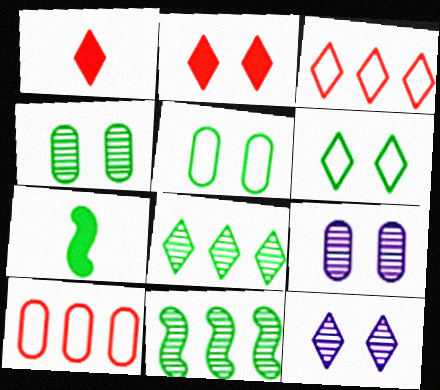[[2, 6, 12], 
[3, 7, 9], 
[5, 7, 8], 
[7, 10, 12]]